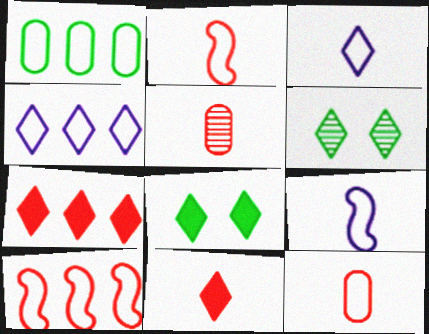[[1, 4, 10], 
[2, 5, 11], 
[3, 6, 7], 
[4, 6, 11]]